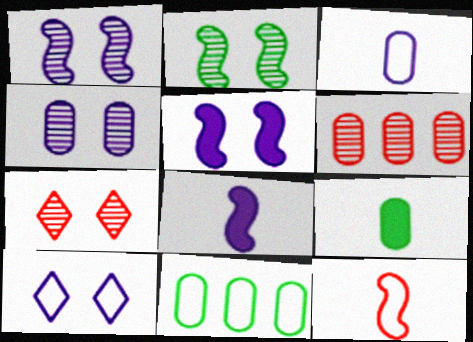[[2, 4, 7], 
[4, 5, 10], 
[7, 8, 11], 
[10, 11, 12]]